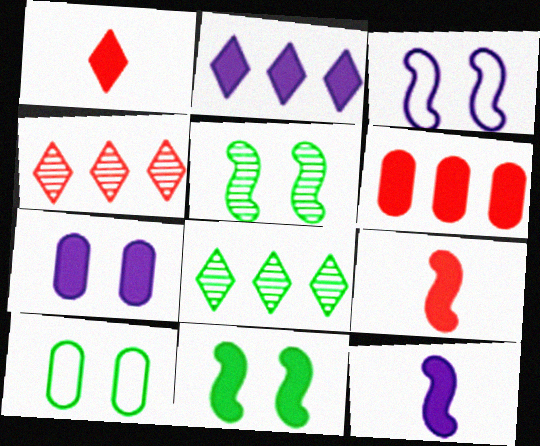[[2, 7, 12], 
[4, 10, 12]]